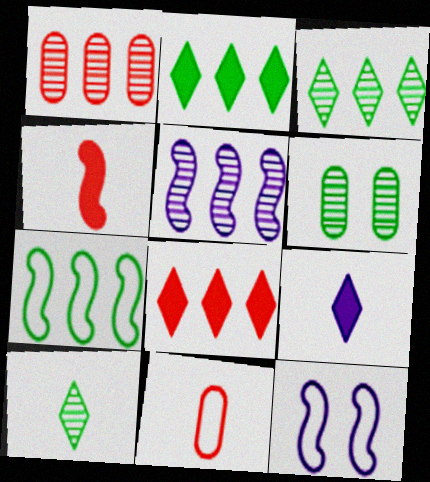[[1, 3, 5]]